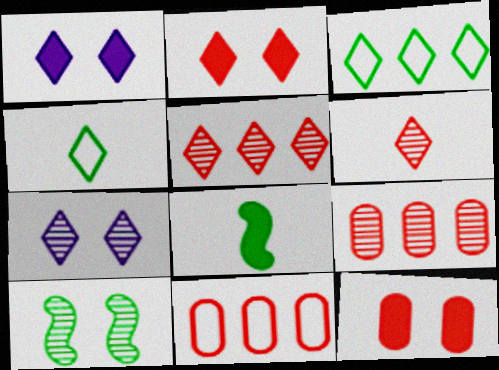[[1, 3, 6], 
[1, 4, 5], 
[7, 8, 11]]